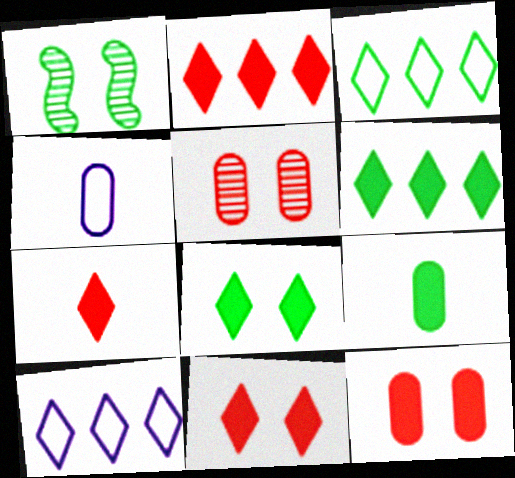[[1, 2, 4], 
[1, 3, 9], 
[2, 7, 11]]